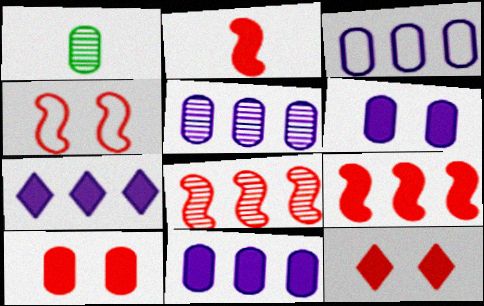[[1, 3, 10], 
[1, 4, 7], 
[2, 4, 8], 
[3, 5, 11]]